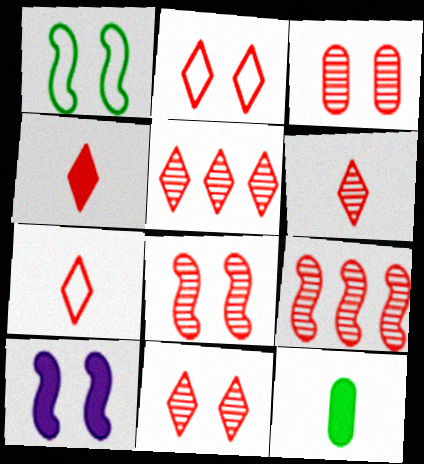[[1, 8, 10], 
[2, 4, 5], 
[3, 6, 9], 
[3, 8, 11], 
[4, 6, 7], 
[5, 6, 11]]